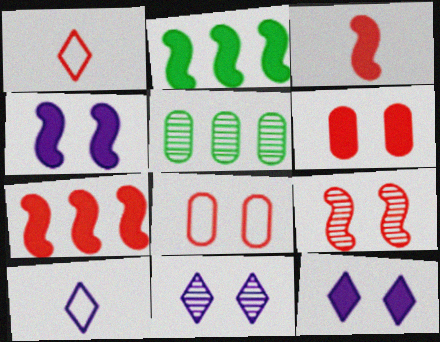[[1, 4, 5], 
[2, 3, 4]]